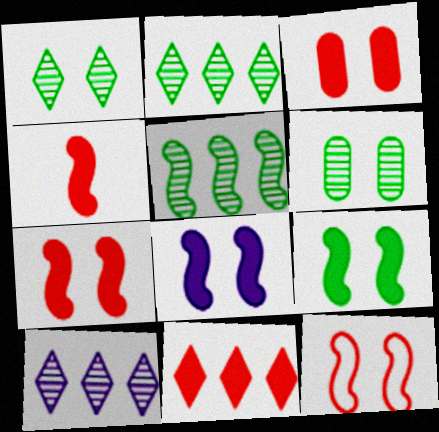[[3, 4, 11], 
[7, 8, 9]]